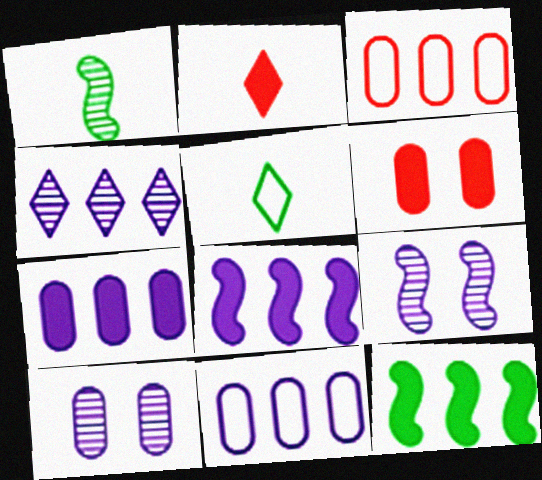[[3, 4, 12], 
[4, 8, 11]]